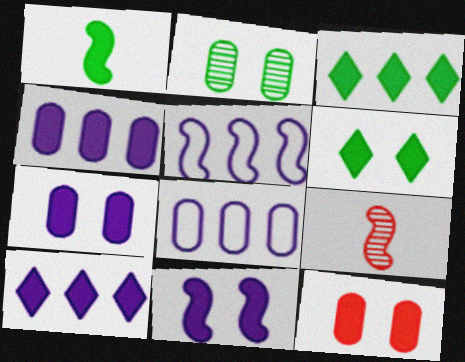[[1, 10, 12], 
[6, 8, 9], 
[6, 11, 12]]